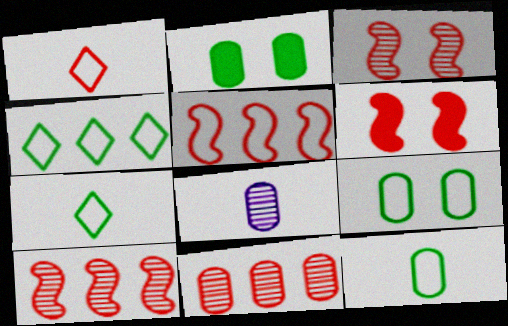[[1, 6, 11], 
[4, 6, 8]]